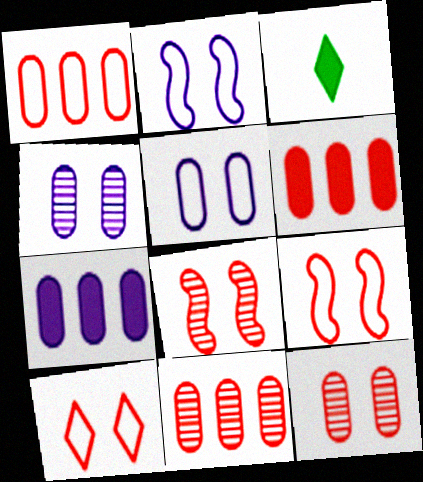[[1, 6, 11], 
[2, 3, 11]]